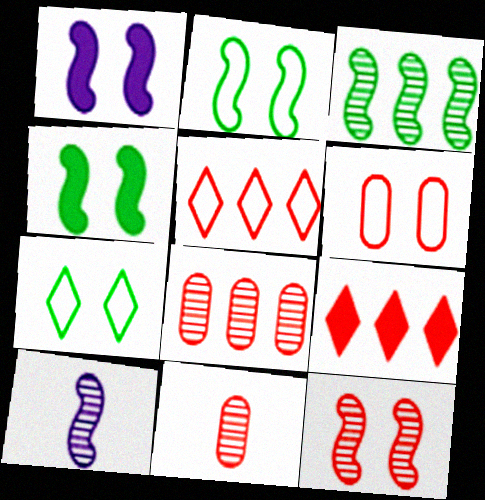[[1, 2, 12], 
[3, 10, 12]]